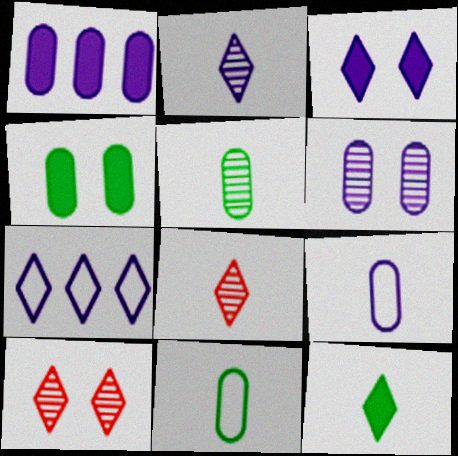[[1, 6, 9], 
[2, 3, 7], 
[7, 10, 12]]